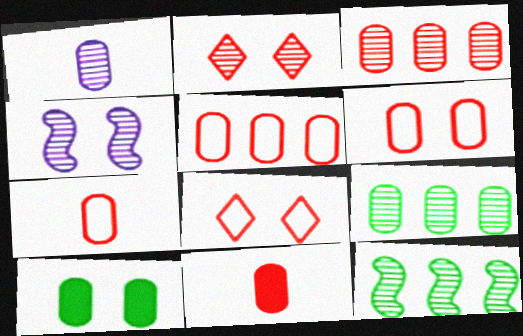[[1, 2, 12], 
[1, 5, 10], 
[3, 6, 11], 
[4, 8, 10], 
[5, 6, 7]]